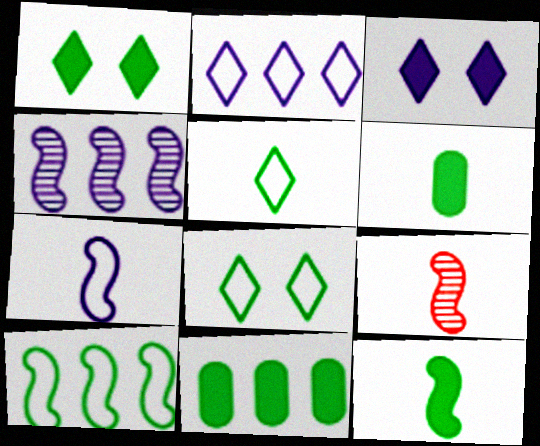[[1, 11, 12], 
[7, 9, 12]]